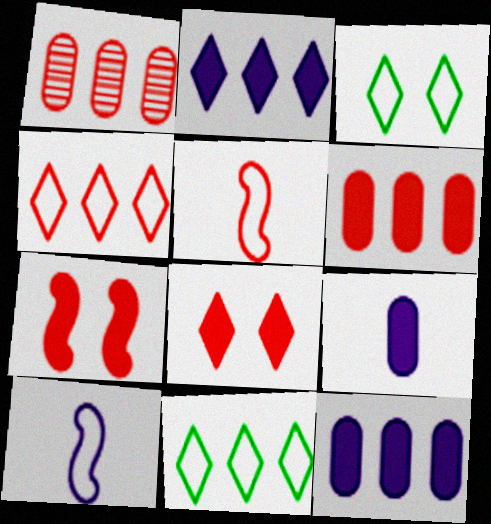[[1, 5, 8]]